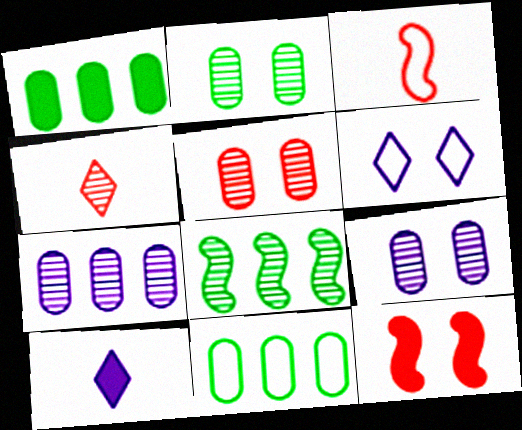[[1, 10, 12], 
[2, 5, 9], 
[2, 6, 12], 
[3, 6, 11], 
[4, 8, 9]]